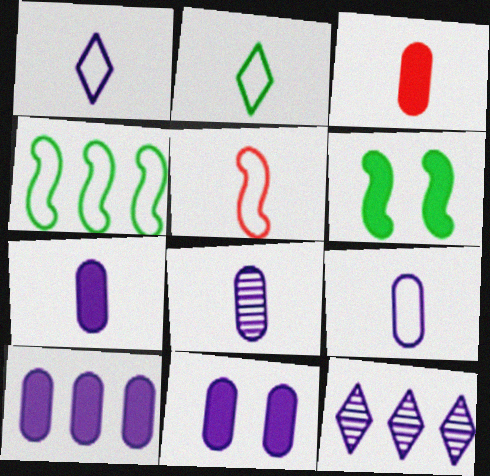[[2, 5, 9], 
[7, 8, 9], 
[7, 10, 11]]